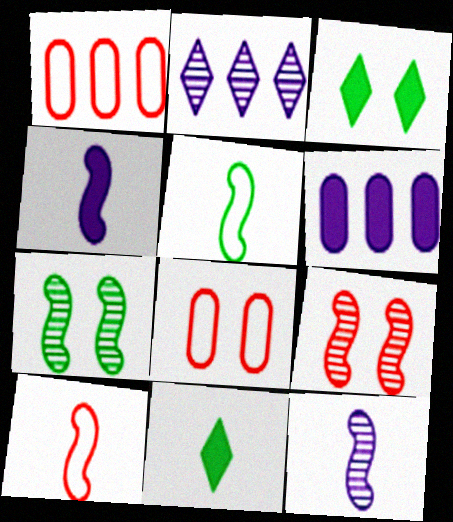[[1, 3, 12]]